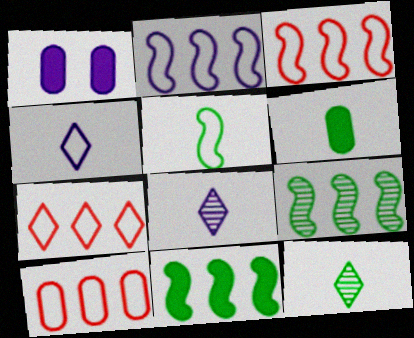[[1, 2, 8], 
[1, 3, 12], 
[3, 7, 10], 
[5, 6, 12]]